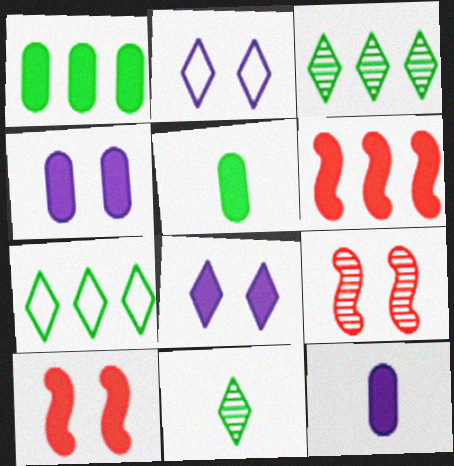[[5, 6, 8], 
[7, 9, 12]]